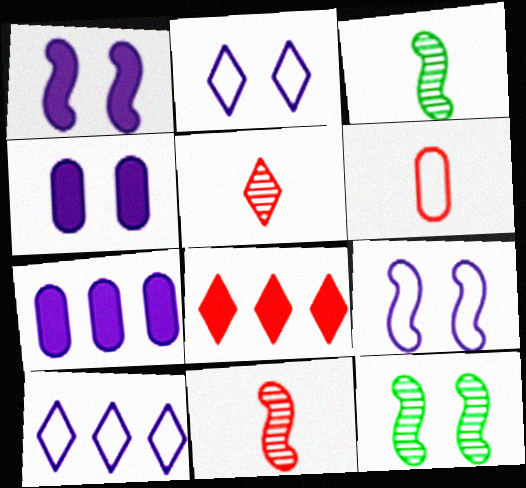[]